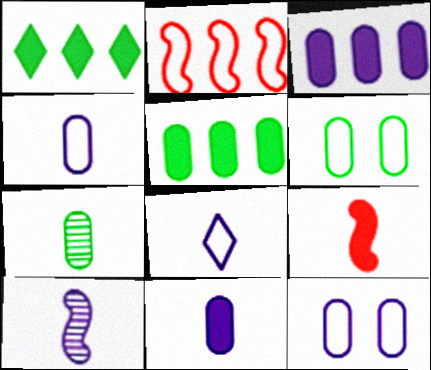[[2, 6, 8], 
[5, 6, 7], 
[7, 8, 9], 
[8, 10, 11]]